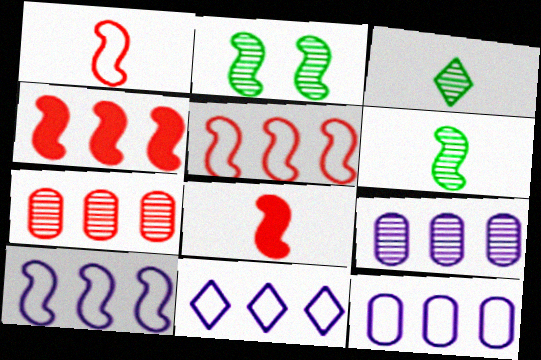[[2, 8, 10], 
[10, 11, 12]]